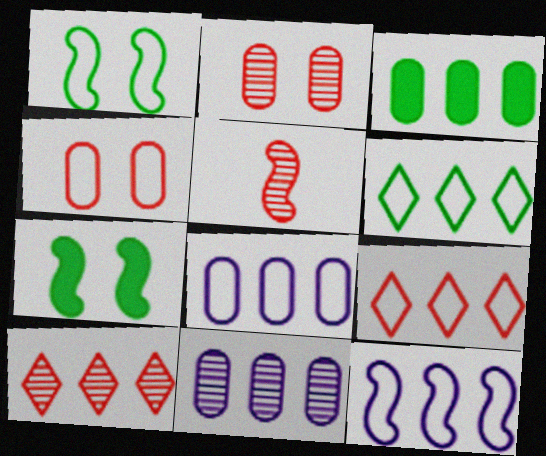[[2, 5, 10], 
[3, 10, 12], 
[5, 7, 12]]